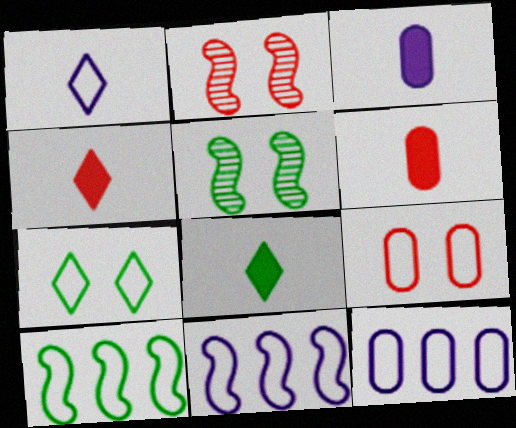[[1, 9, 10], 
[2, 8, 12], 
[4, 5, 12]]